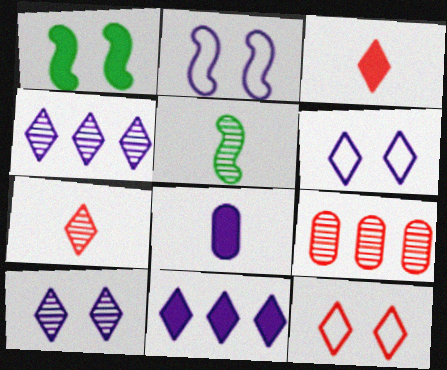[[2, 4, 8], 
[5, 9, 10]]